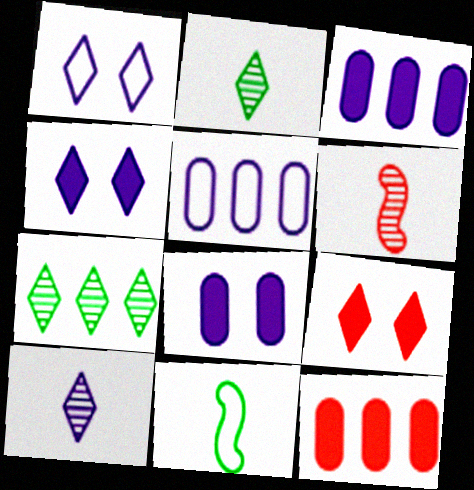[]